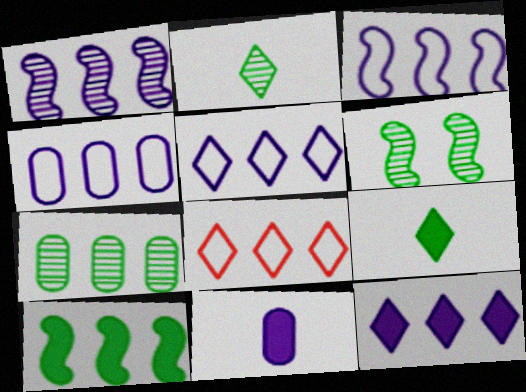[[1, 4, 12], 
[2, 6, 7], 
[3, 4, 5], 
[6, 8, 11]]